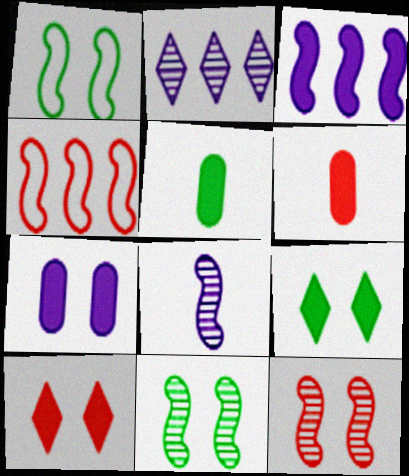[[1, 2, 6], 
[3, 5, 10], 
[3, 6, 9]]